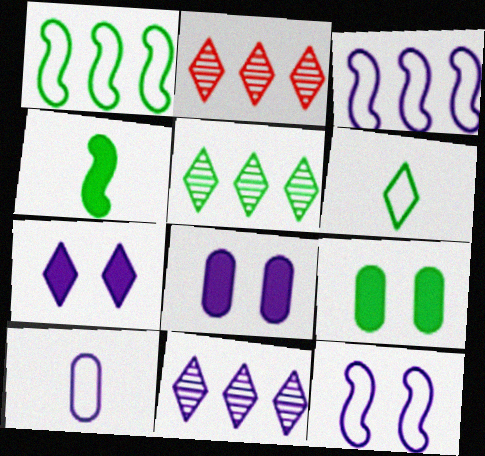[[2, 5, 11], 
[2, 6, 7]]